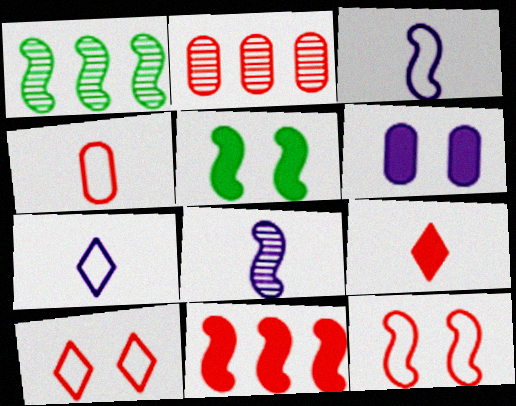[[2, 5, 7], 
[2, 9, 12]]